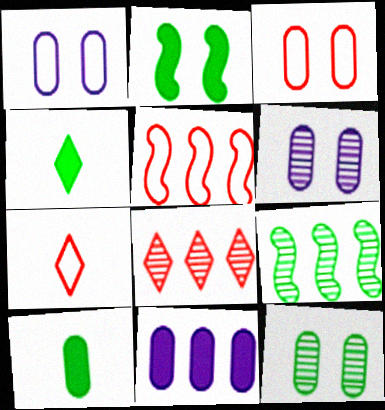[[3, 5, 7], 
[4, 5, 6]]